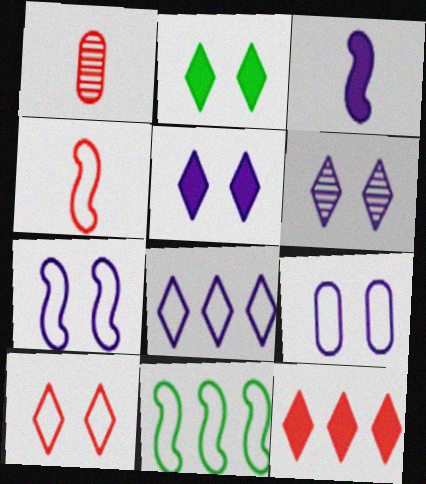[[1, 5, 11], 
[2, 6, 10], 
[4, 7, 11]]